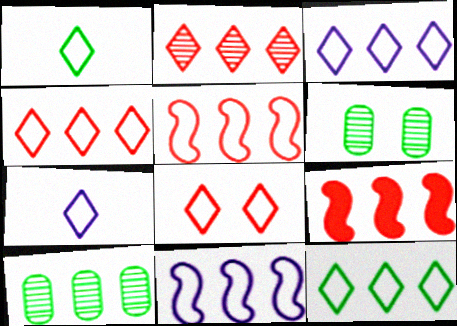[[1, 3, 8], 
[3, 4, 12], 
[3, 9, 10], 
[6, 7, 9], 
[7, 8, 12]]